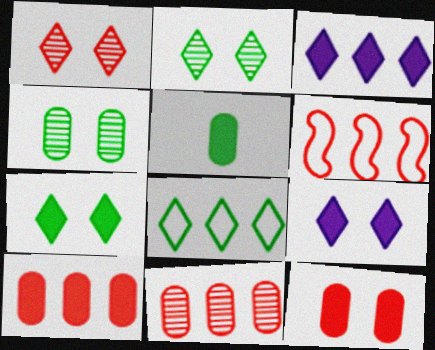[]